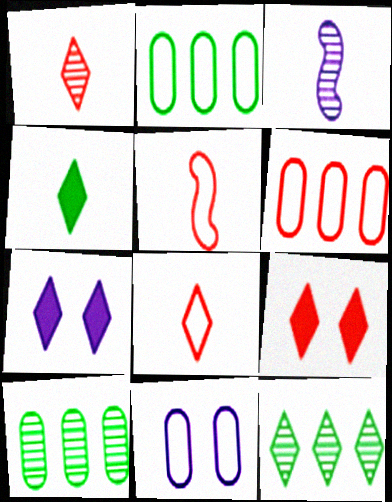[[2, 3, 9], 
[5, 7, 10], 
[7, 8, 12]]